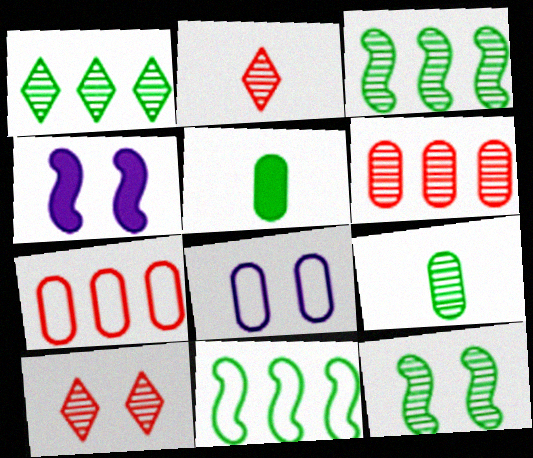[[1, 9, 12], 
[5, 6, 8]]